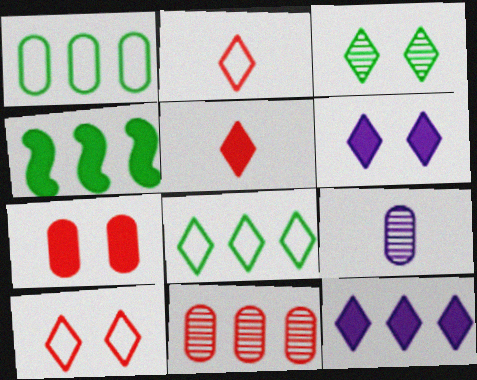[[1, 7, 9], 
[2, 3, 12], 
[3, 6, 10], 
[4, 9, 10]]